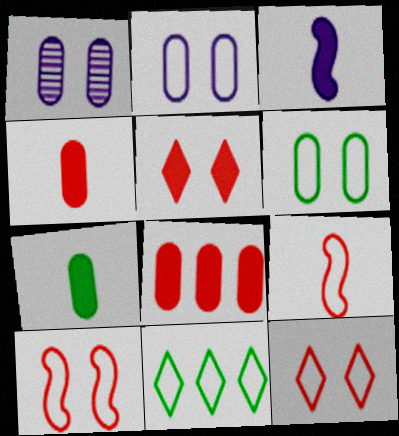[[2, 9, 11]]